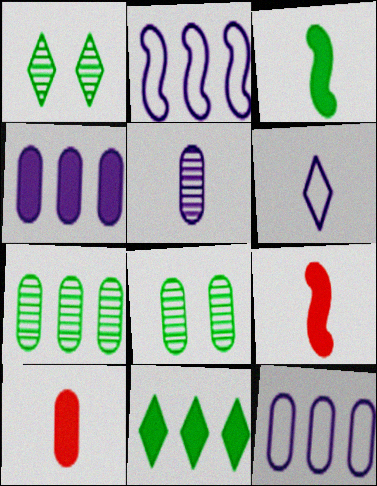[[1, 2, 10], 
[1, 9, 12], 
[8, 10, 12]]